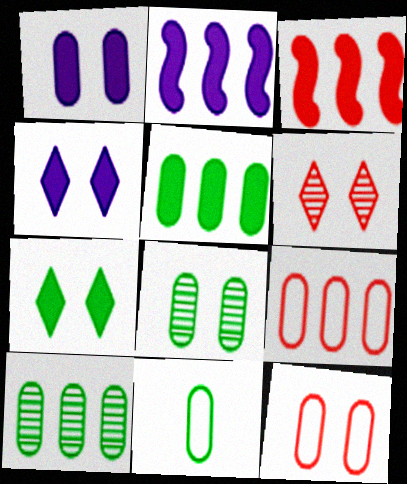[[1, 8, 12], 
[2, 6, 11], 
[5, 8, 11]]